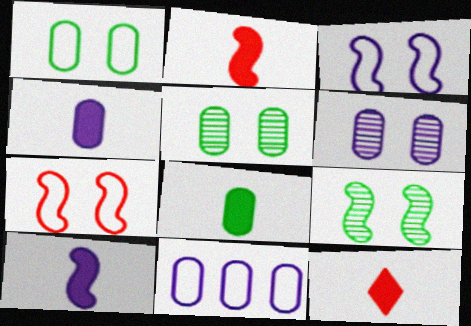[[4, 6, 11], 
[8, 10, 12], 
[9, 11, 12]]